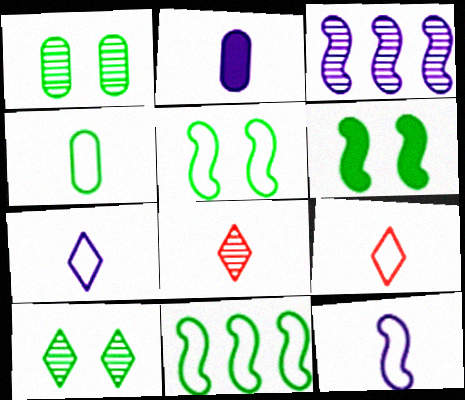[[1, 3, 8], 
[4, 9, 12]]